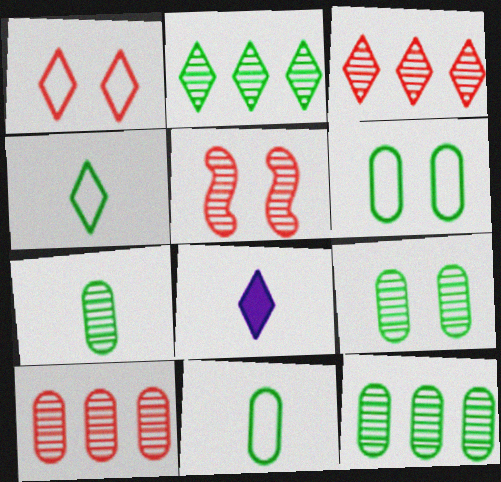[[1, 2, 8], 
[7, 9, 12]]